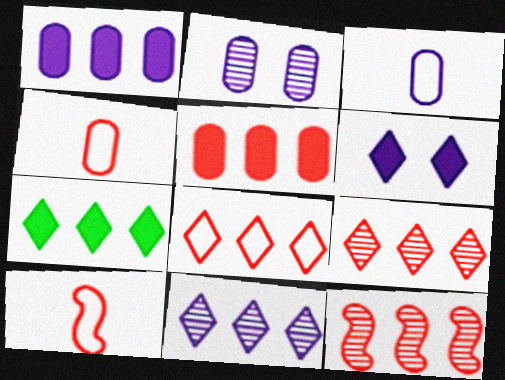[[1, 2, 3], 
[2, 7, 10], 
[5, 8, 12], 
[7, 8, 11]]